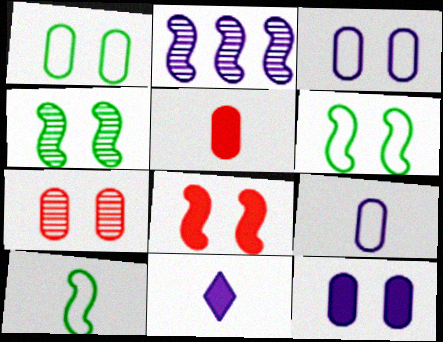[[1, 7, 12], 
[2, 3, 11], 
[2, 8, 10]]